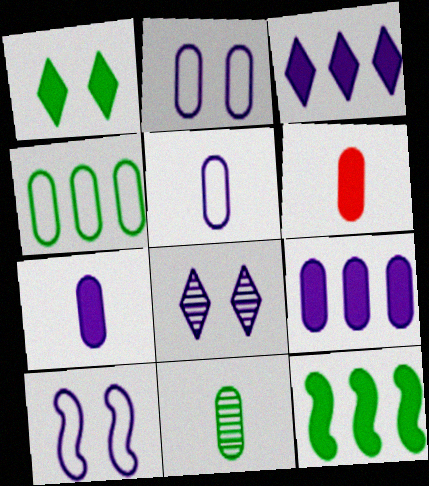[[5, 6, 11]]